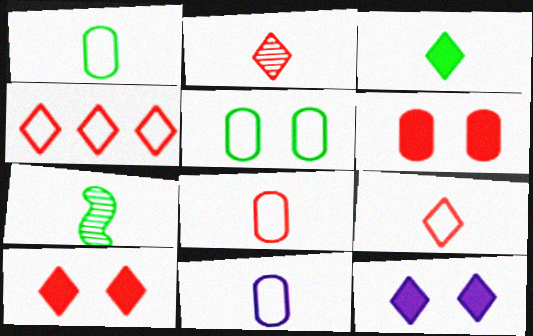[[1, 3, 7], 
[1, 8, 11], 
[2, 4, 10]]